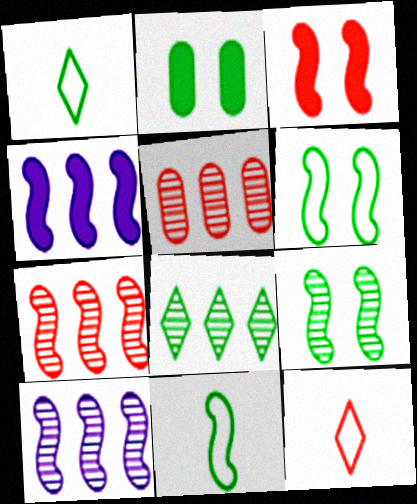[[2, 8, 11], 
[2, 10, 12], 
[3, 5, 12], 
[3, 10, 11], 
[5, 8, 10]]